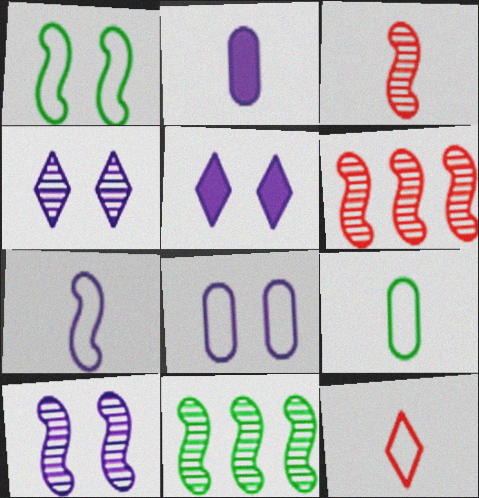[[3, 10, 11], 
[5, 6, 9], 
[5, 8, 10], 
[7, 9, 12]]